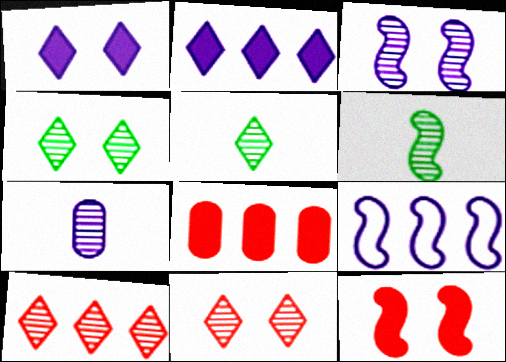[[1, 7, 9], 
[6, 9, 12]]